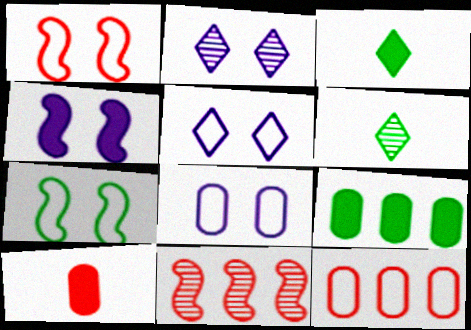[[2, 4, 8], 
[3, 8, 11], 
[4, 6, 12], 
[6, 7, 9]]